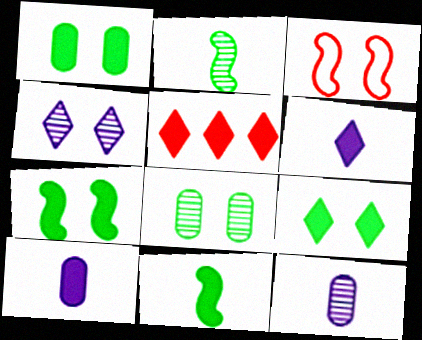[[1, 3, 4], 
[1, 7, 9], 
[5, 6, 9], 
[5, 7, 10]]